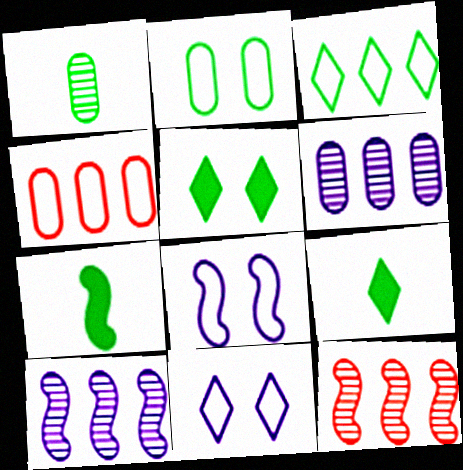[[7, 8, 12]]